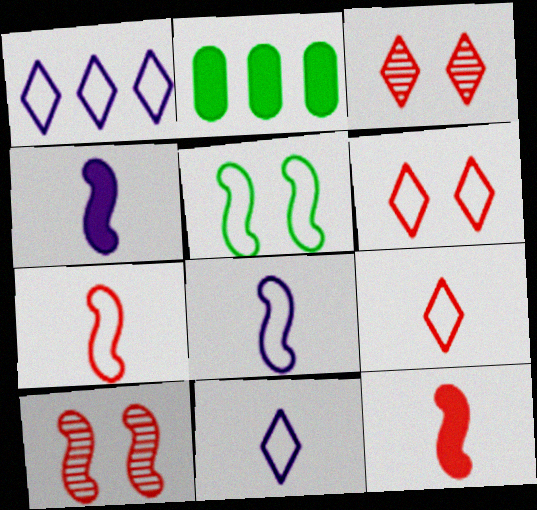[[2, 3, 8], 
[2, 10, 11]]